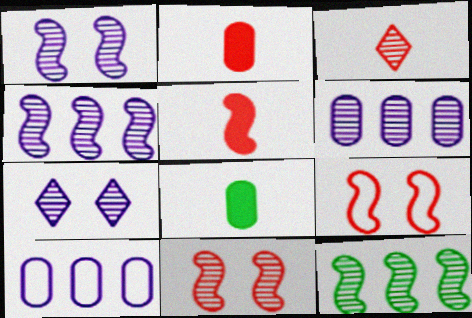[]